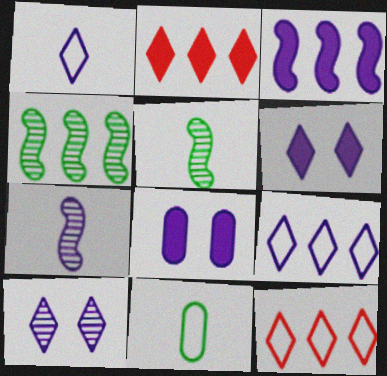[[5, 8, 12], 
[7, 8, 9]]